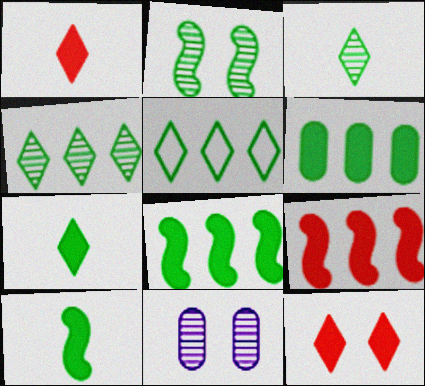[]